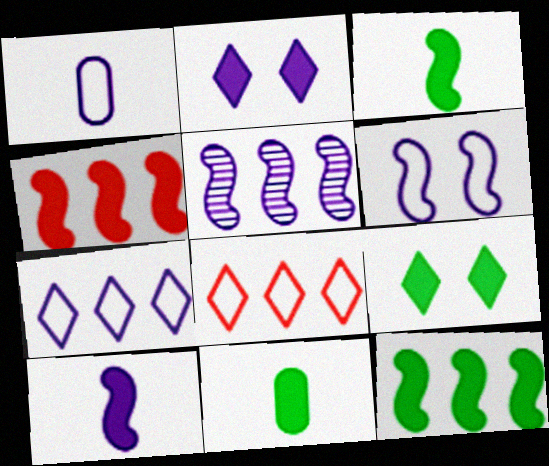[[1, 2, 5], 
[1, 6, 7], 
[2, 4, 11], 
[5, 6, 10], 
[9, 11, 12]]